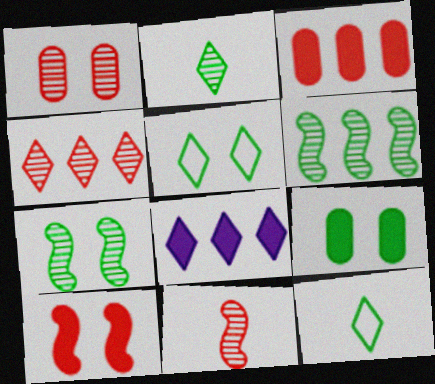[[1, 4, 11], 
[5, 7, 9], 
[6, 9, 12]]